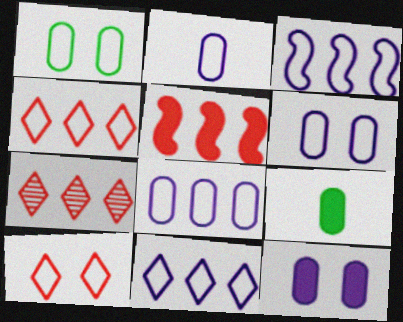[[2, 6, 8], 
[3, 8, 11]]